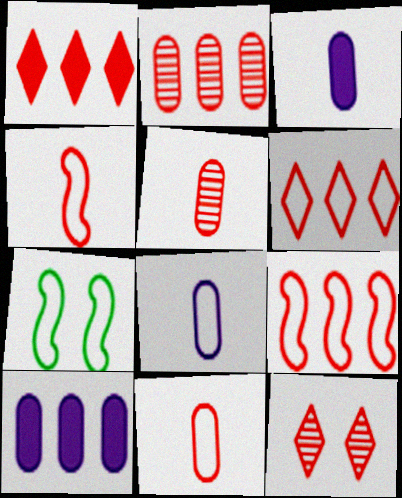[[1, 2, 9], 
[6, 7, 8]]